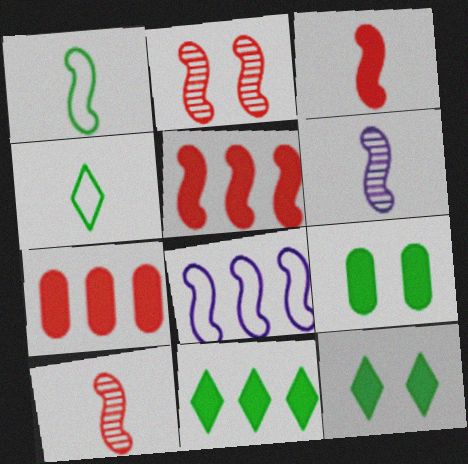[[1, 3, 6]]